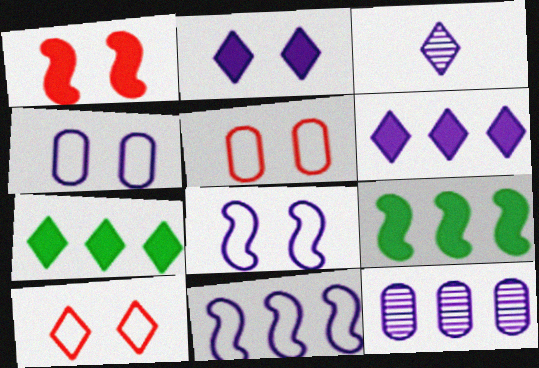[[3, 5, 9], 
[3, 7, 10], 
[6, 11, 12]]